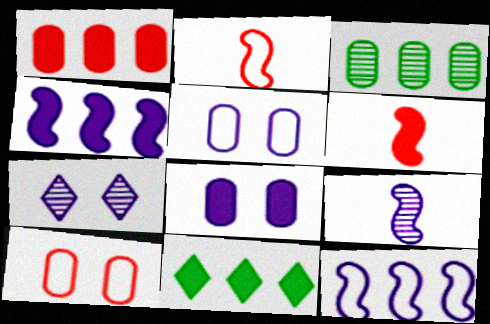[[1, 4, 11], 
[6, 8, 11], 
[9, 10, 11]]